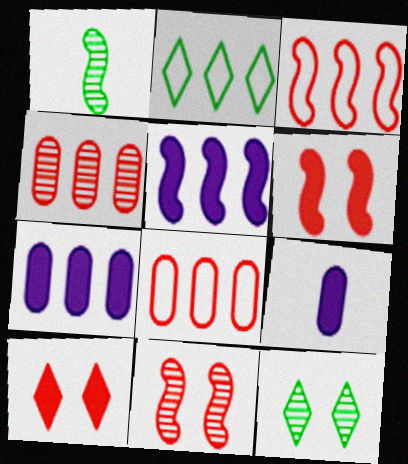[[2, 4, 5], 
[2, 9, 11], 
[3, 9, 12]]